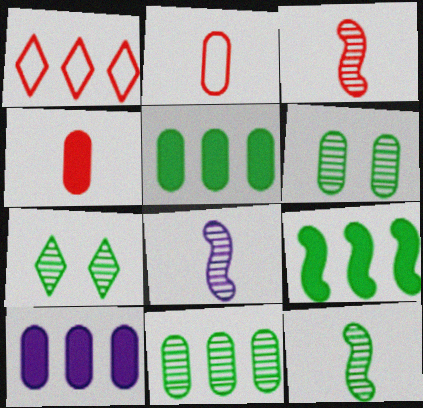[[2, 6, 10], 
[3, 8, 12], 
[7, 11, 12]]